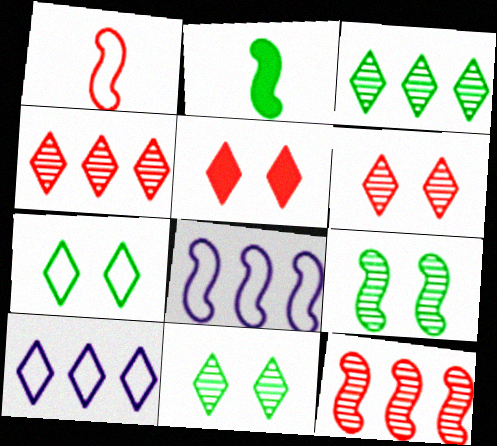[]